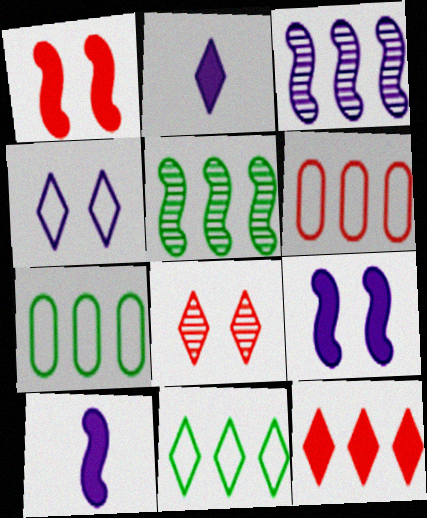[[2, 8, 11], 
[3, 7, 12], 
[7, 8, 10]]